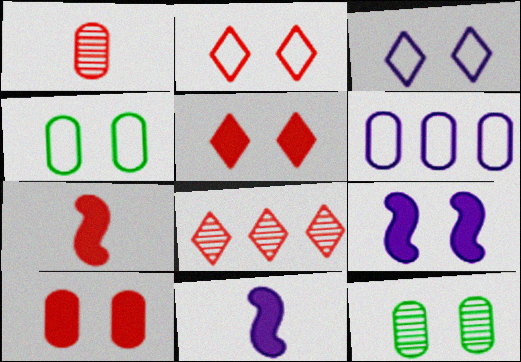[[2, 9, 12], 
[4, 8, 11]]